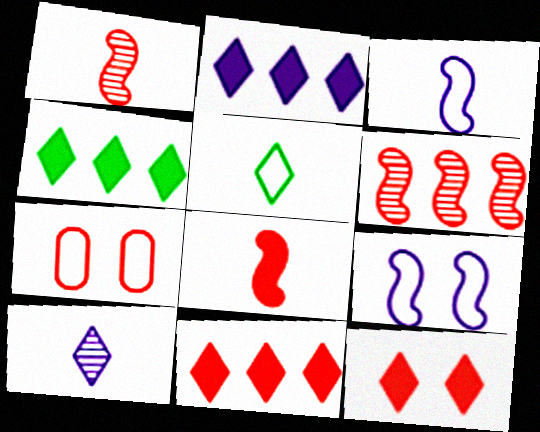[[1, 7, 11], 
[2, 4, 11]]